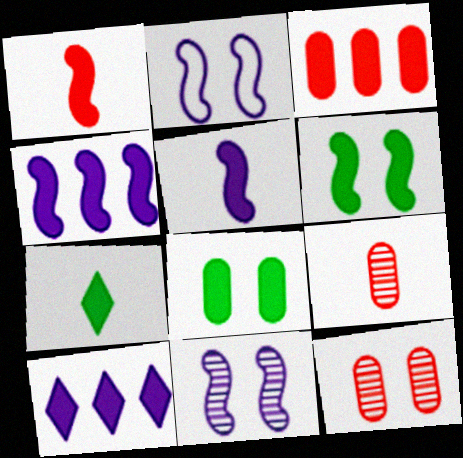[[1, 4, 6], 
[1, 8, 10]]